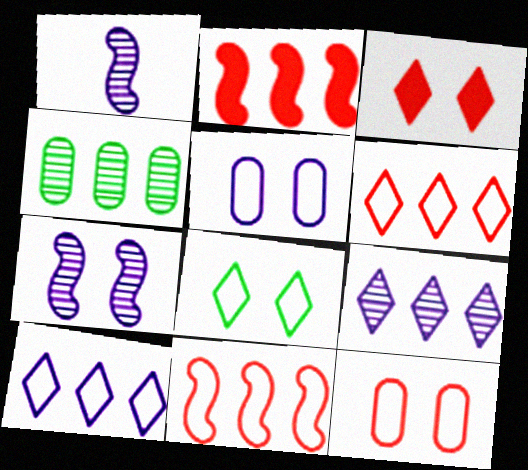[[2, 4, 10]]